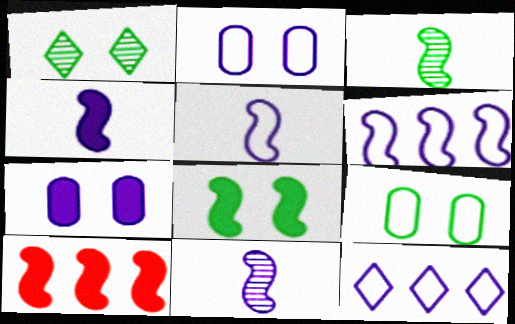[[1, 8, 9], 
[2, 5, 12], 
[4, 5, 11], 
[4, 8, 10], 
[7, 11, 12]]